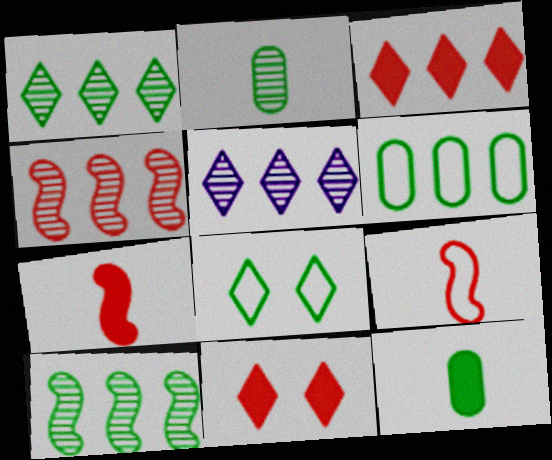[[8, 10, 12]]